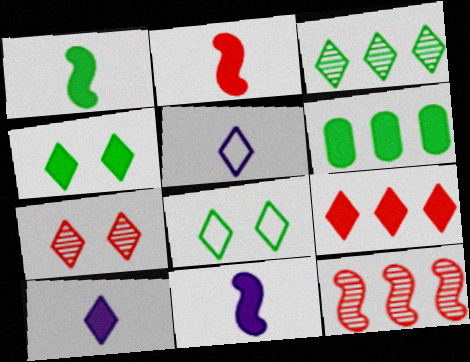[[1, 2, 11], 
[1, 4, 6], 
[4, 9, 10]]